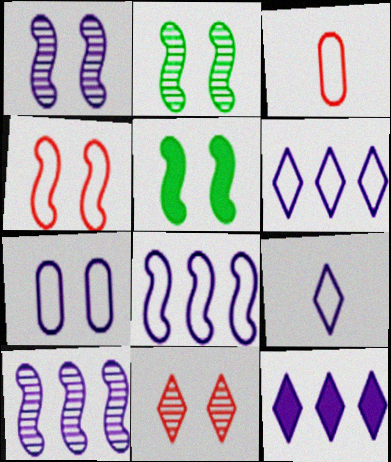[[1, 4, 5], 
[2, 3, 12], 
[5, 7, 11], 
[7, 8, 9]]